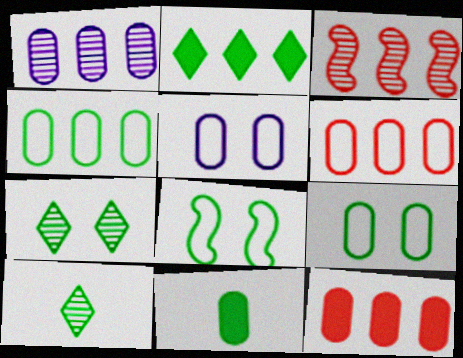[[1, 4, 12]]